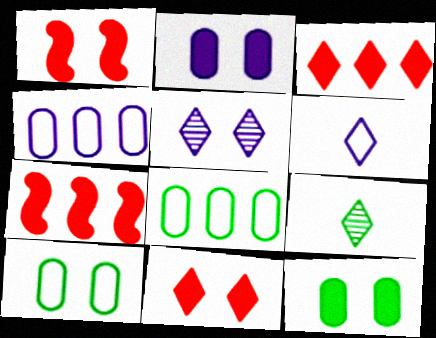[[1, 4, 9], 
[1, 5, 10]]